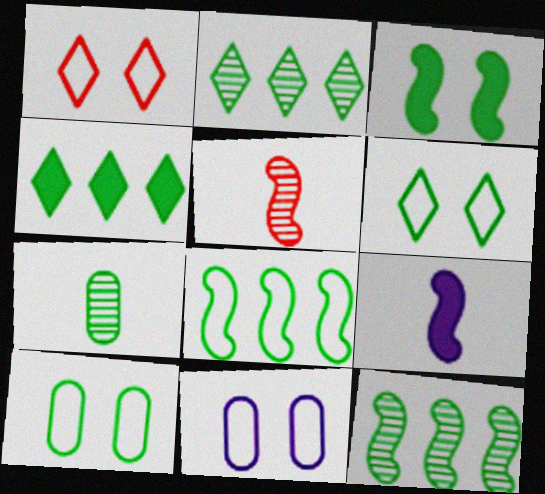[[4, 5, 11]]